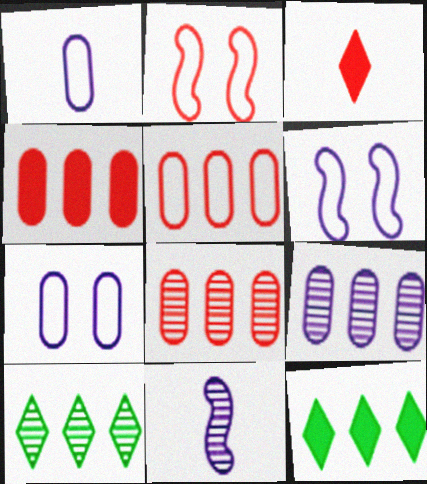[[2, 3, 8], 
[4, 5, 8]]